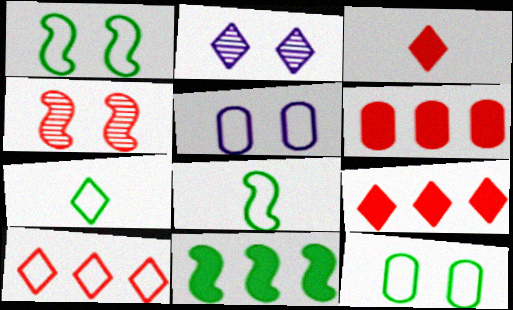[[2, 6, 8], 
[2, 7, 9], 
[5, 8, 10]]